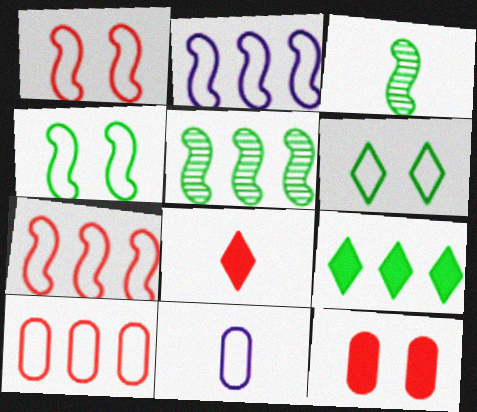[[3, 8, 11], 
[6, 7, 11]]